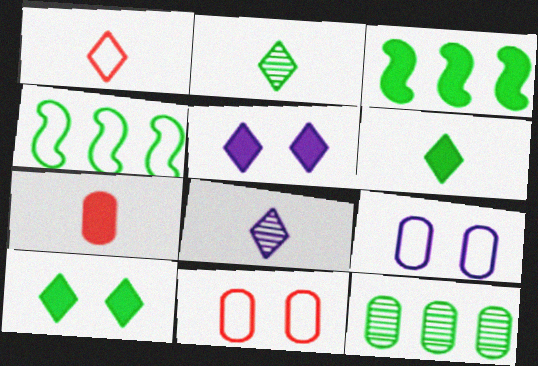[[1, 4, 9], 
[1, 6, 8], 
[3, 5, 7], 
[3, 8, 11], 
[7, 9, 12]]